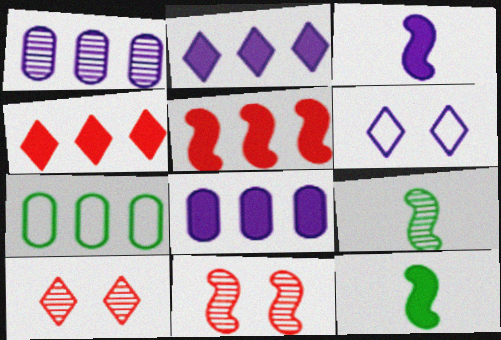[[1, 3, 6], 
[1, 9, 10], 
[3, 7, 10]]